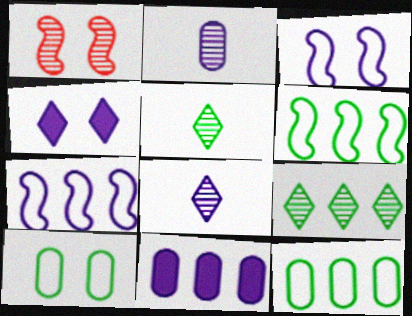[[1, 2, 9], 
[1, 4, 10], 
[2, 4, 7], 
[3, 8, 11]]